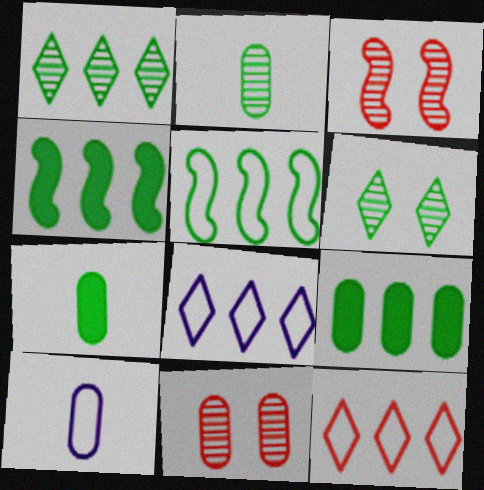[[1, 5, 9], 
[3, 7, 8], 
[5, 6, 7], 
[9, 10, 11]]